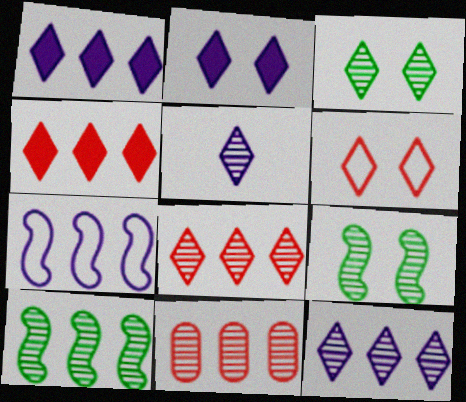[[2, 3, 6], 
[3, 5, 8], 
[5, 9, 11], 
[10, 11, 12]]